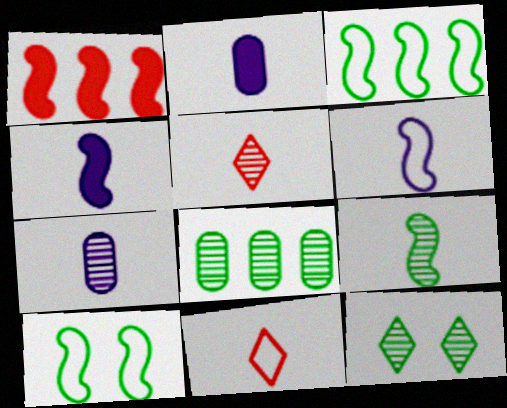[[2, 9, 11], 
[5, 7, 9], 
[8, 9, 12]]